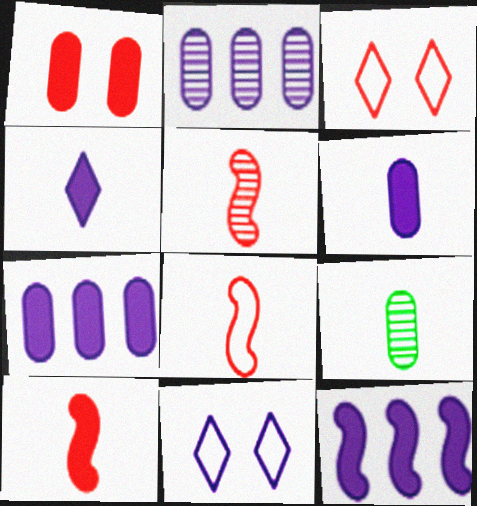[[3, 9, 12], 
[4, 8, 9], 
[5, 8, 10]]